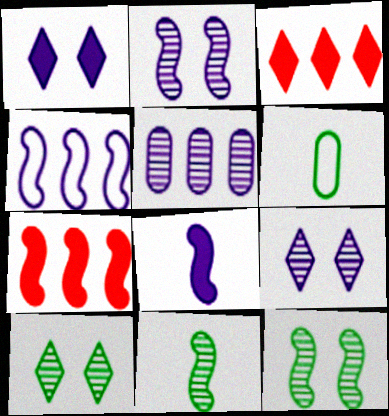[[2, 3, 6], 
[2, 4, 8], 
[6, 7, 9]]